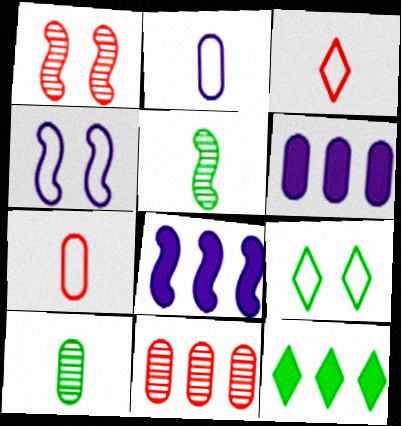[[1, 2, 12]]